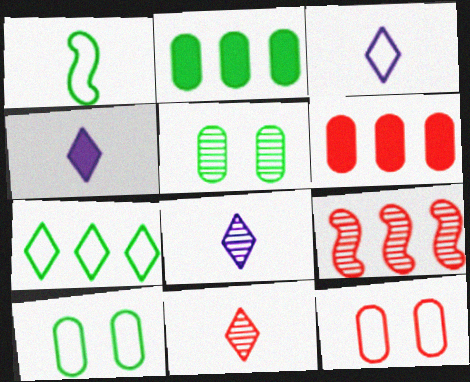[[1, 7, 10], 
[3, 4, 8], 
[4, 9, 10], 
[5, 8, 9]]